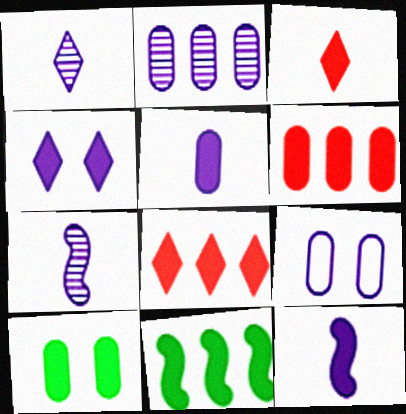[[2, 5, 9], 
[5, 6, 10], 
[8, 10, 12]]